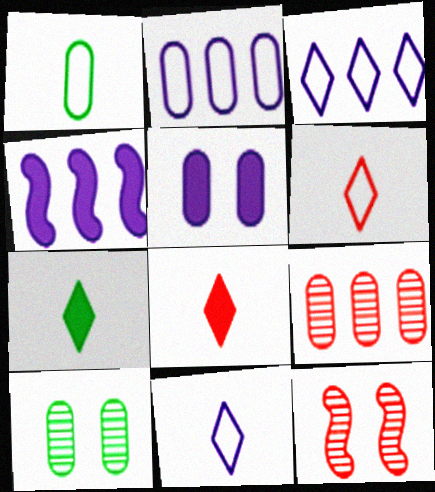[[1, 5, 9], 
[2, 7, 12], 
[4, 6, 10]]